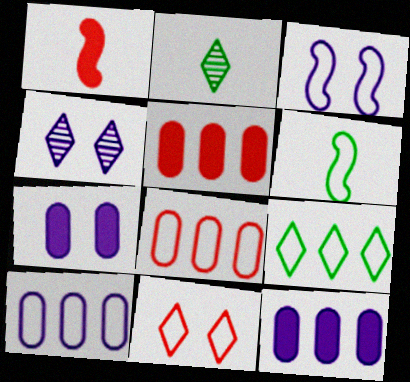[[2, 3, 5], 
[3, 4, 7], 
[4, 5, 6], 
[6, 10, 11]]